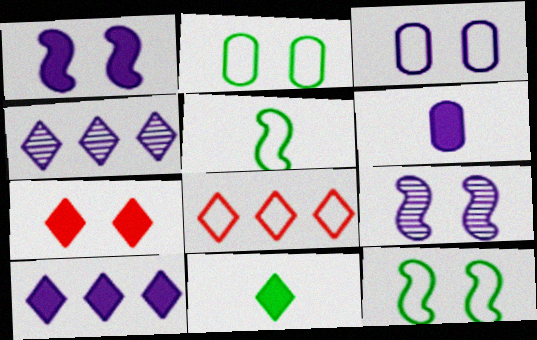[[1, 6, 10], 
[2, 7, 9], 
[3, 5, 8], 
[7, 10, 11]]